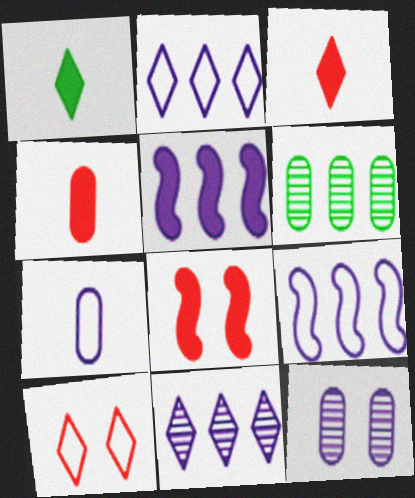[[1, 10, 11]]